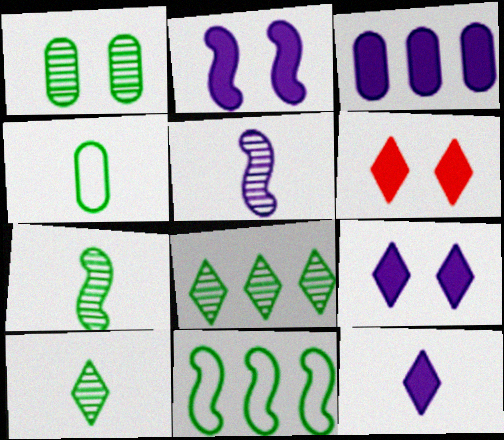[[1, 7, 8], 
[2, 3, 12]]